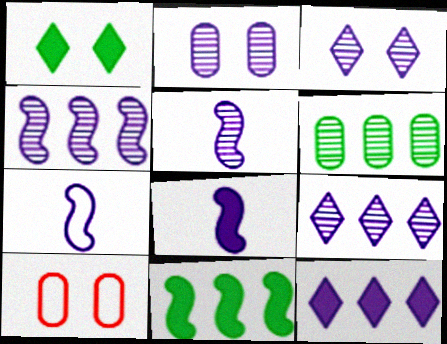[[2, 5, 9], 
[2, 7, 12], 
[5, 7, 8]]